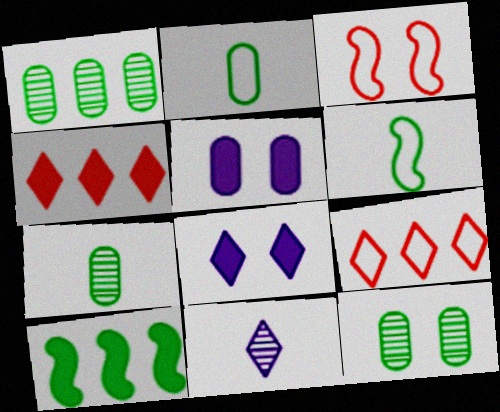[[1, 7, 12], 
[3, 8, 12]]